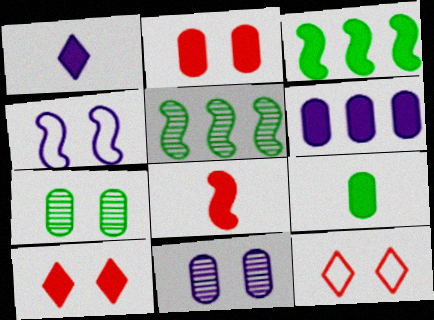[[1, 2, 3], 
[1, 8, 9], 
[2, 6, 9], 
[4, 5, 8], 
[4, 7, 10]]